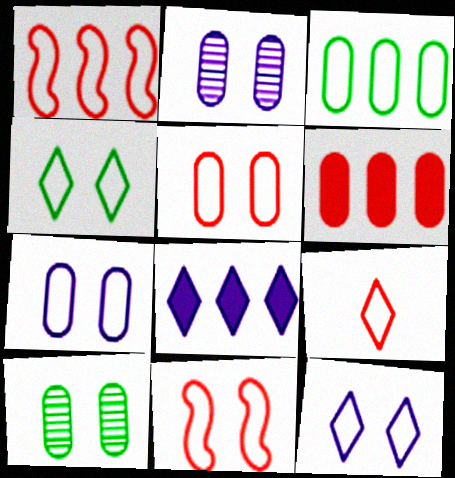[[1, 5, 9], 
[4, 7, 11]]